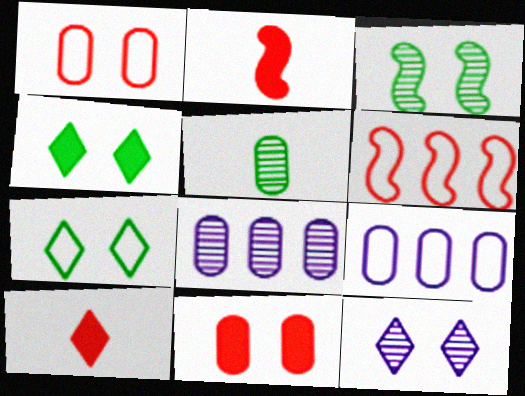[[2, 7, 8], 
[3, 9, 10], 
[5, 9, 11]]